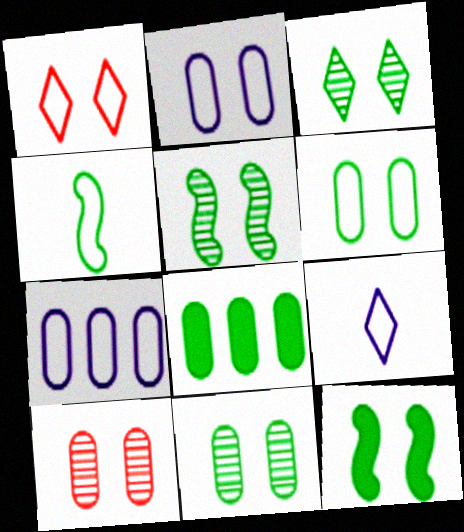[[1, 4, 7], 
[3, 4, 8], 
[3, 5, 11], 
[3, 6, 12]]